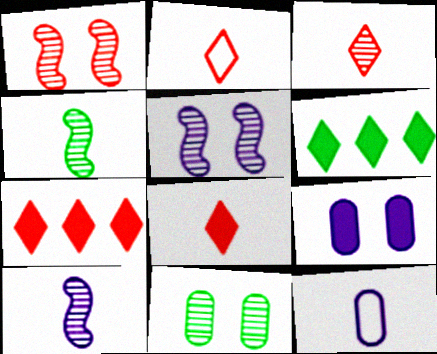[[1, 6, 12], 
[2, 3, 8], 
[4, 8, 12]]